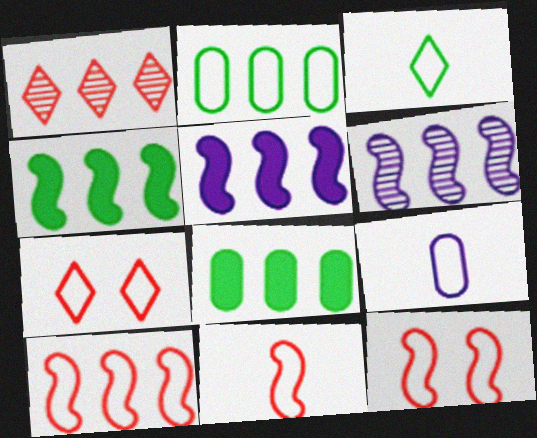[[1, 2, 5], 
[3, 9, 11], 
[4, 6, 10], 
[10, 11, 12]]